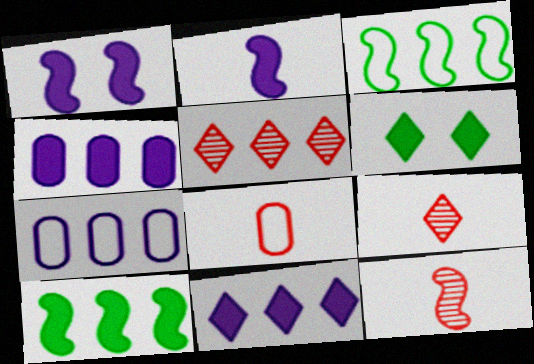[[1, 3, 12], 
[3, 4, 5], 
[5, 7, 10], 
[6, 7, 12]]